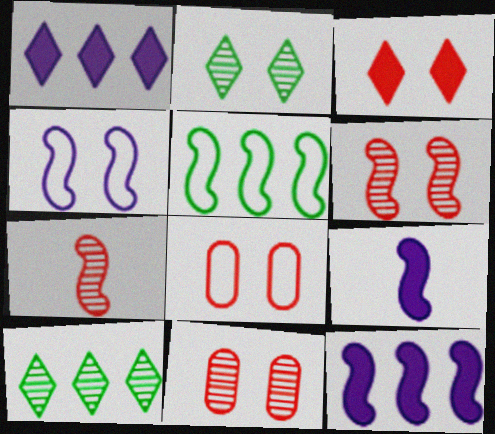[[3, 6, 8], 
[5, 6, 9], 
[8, 9, 10]]